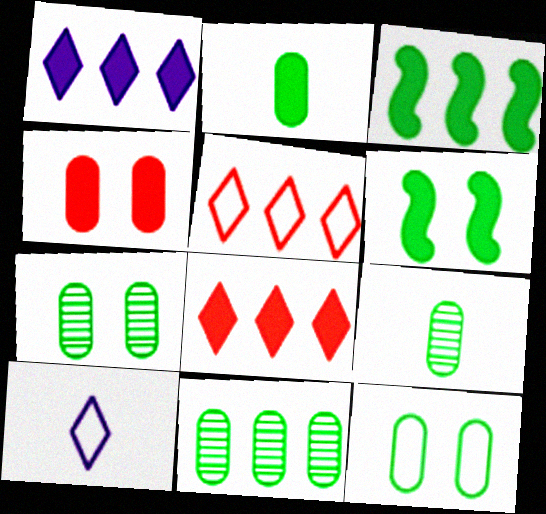[[2, 11, 12], 
[7, 9, 11]]